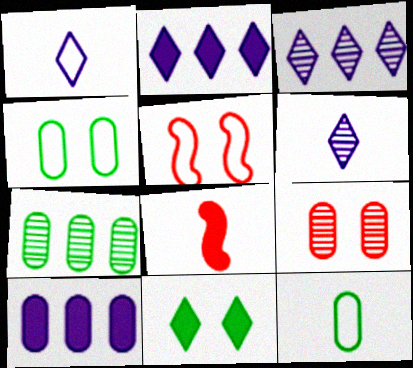[[3, 4, 8], 
[6, 8, 12], 
[8, 10, 11], 
[9, 10, 12]]